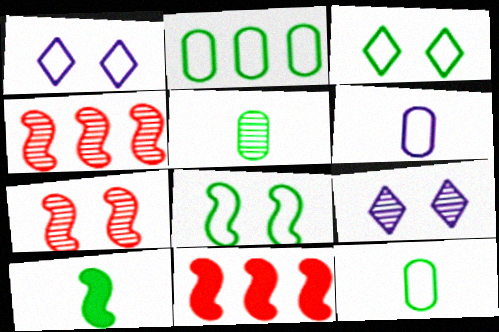[[1, 5, 11], 
[4, 5, 9], 
[9, 11, 12]]